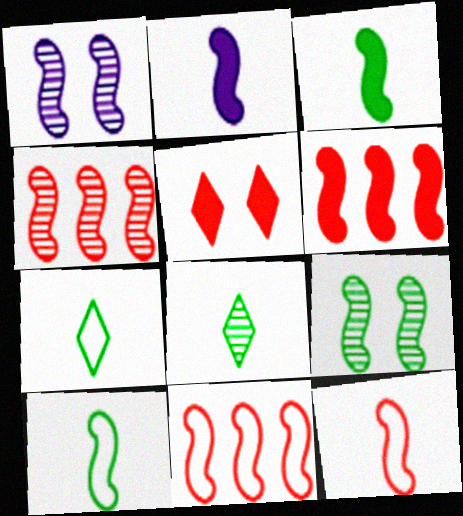[[1, 3, 11], 
[1, 6, 10], 
[2, 9, 11], 
[4, 6, 11]]